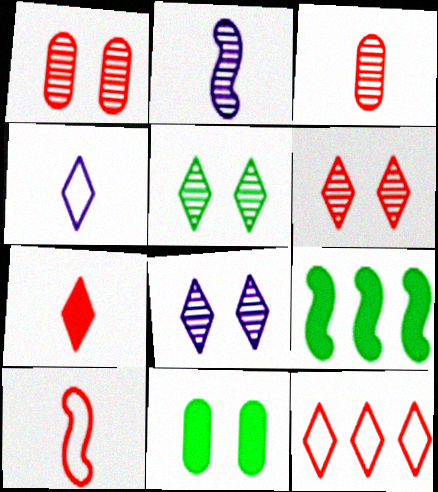[[1, 4, 9], 
[2, 11, 12], 
[3, 7, 10], 
[5, 6, 8], 
[6, 7, 12]]